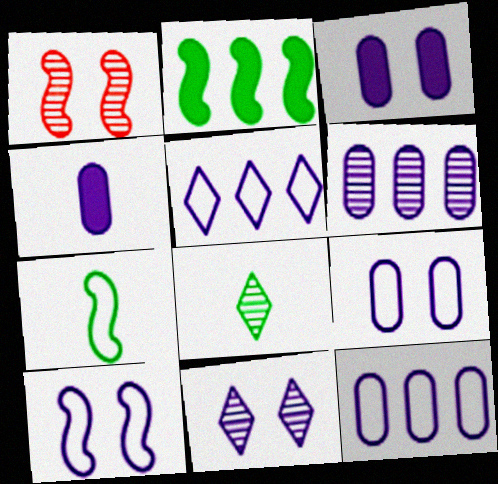[[1, 6, 8], 
[3, 10, 11], 
[4, 6, 9]]